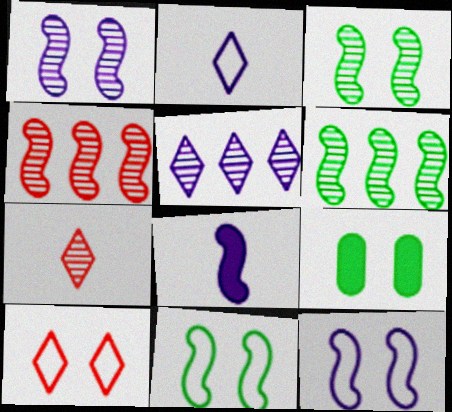[[1, 9, 10], 
[2, 4, 9], 
[4, 8, 11]]